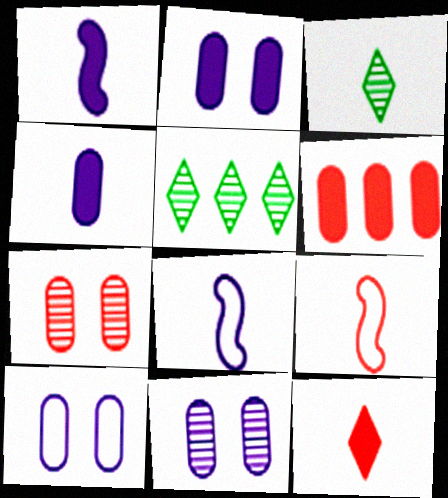[[2, 5, 9], 
[2, 10, 11], 
[3, 4, 9]]